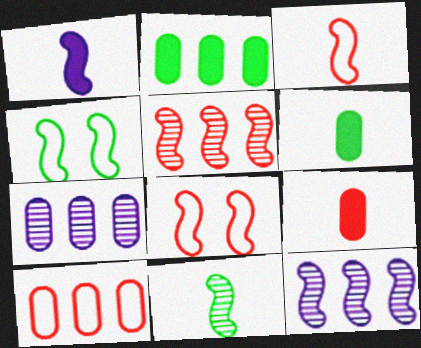[[1, 3, 11], 
[1, 4, 5], 
[2, 7, 10]]